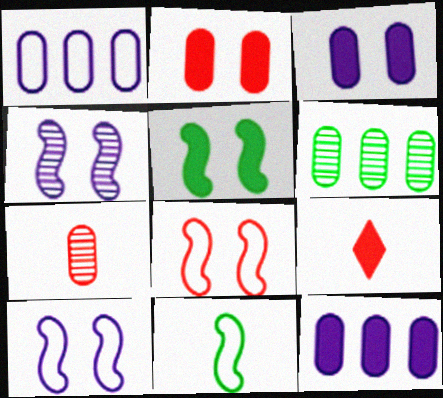[[4, 5, 8], 
[5, 9, 12], 
[6, 9, 10]]